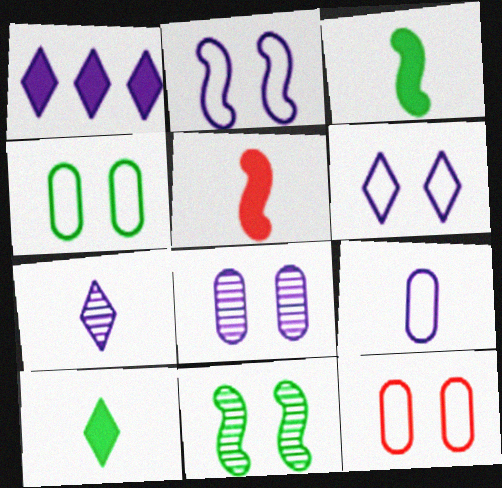[[1, 6, 7]]